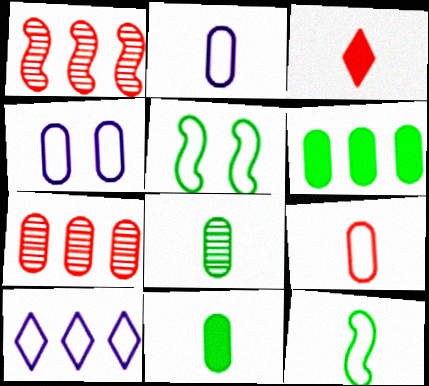[[1, 6, 10], 
[4, 7, 11], 
[5, 9, 10]]